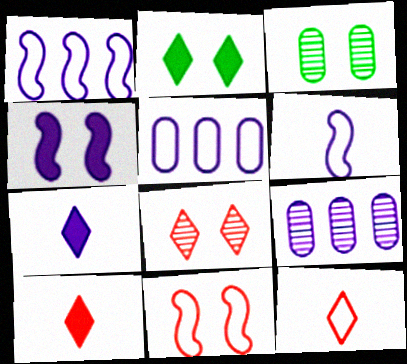[[1, 3, 10]]